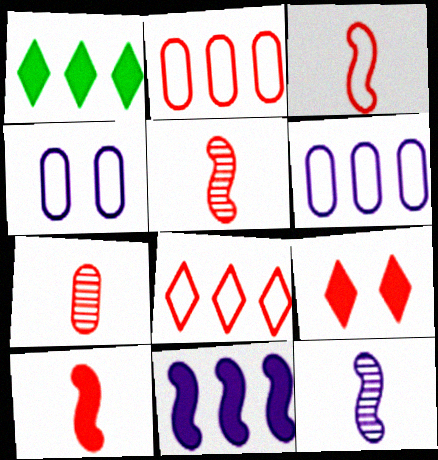[[1, 4, 5], 
[2, 5, 9], 
[3, 5, 10]]